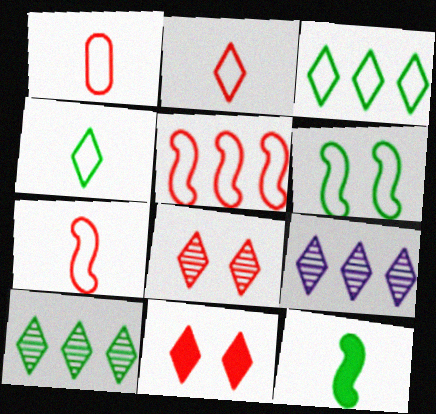[[1, 2, 7], 
[4, 9, 11]]